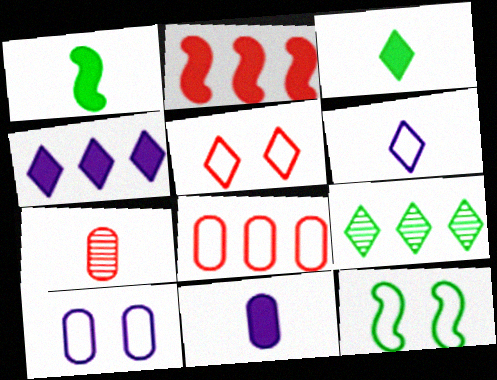[[1, 6, 7], 
[2, 5, 7], 
[4, 7, 12], 
[5, 10, 12], 
[6, 8, 12]]